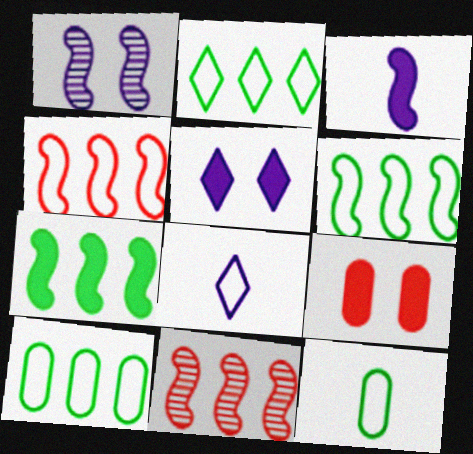[[2, 6, 10], 
[5, 11, 12]]